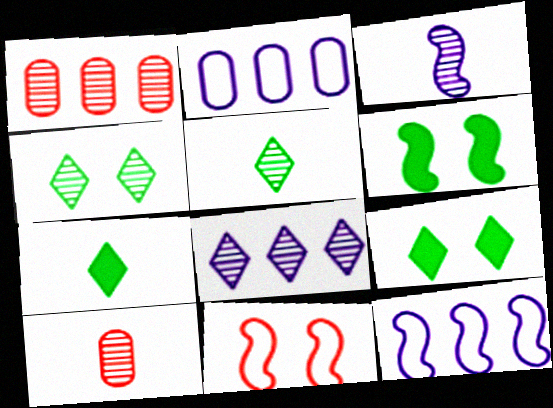[[1, 3, 4], 
[3, 5, 10], 
[9, 10, 12]]